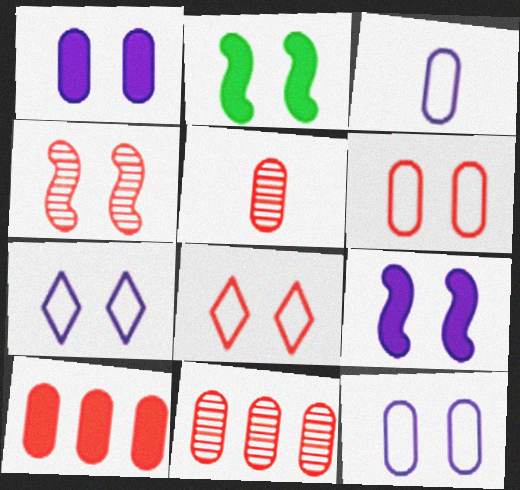[[5, 6, 10]]